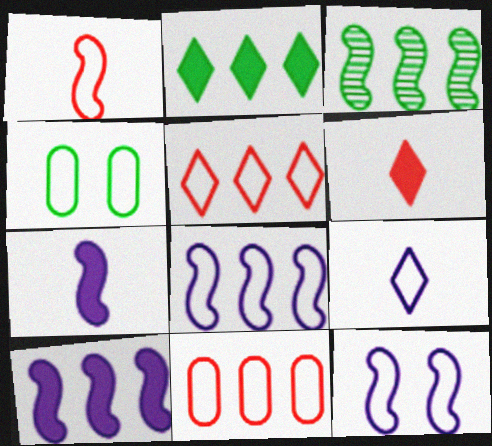[]